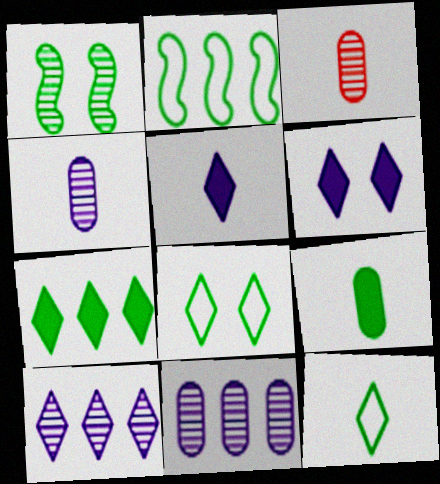[[1, 3, 10], 
[2, 3, 6]]